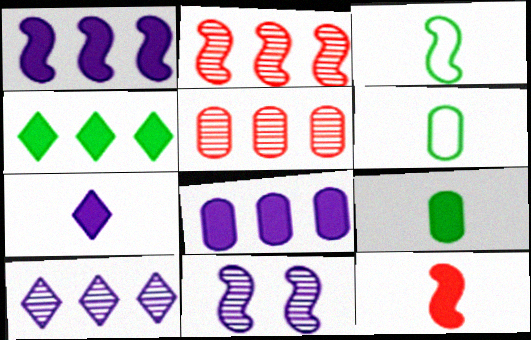[[7, 9, 12]]